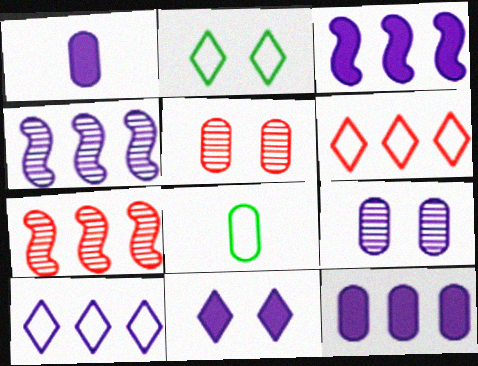[[1, 2, 7], 
[1, 3, 11], 
[4, 10, 12], 
[5, 8, 12], 
[7, 8, 11]]